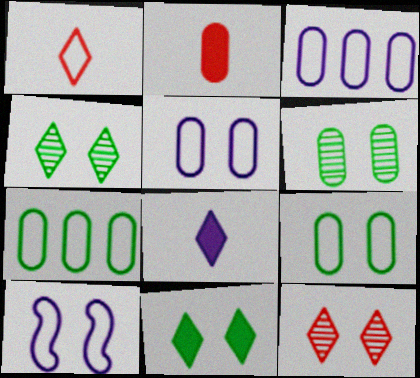[[1, 7, 10], 
[2, 3, 6]]